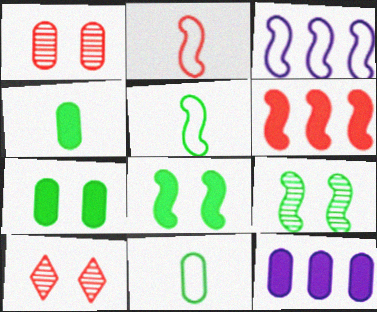[[1, 11, 12], 
[3, 4, 10], 
[5, 10, 12]]